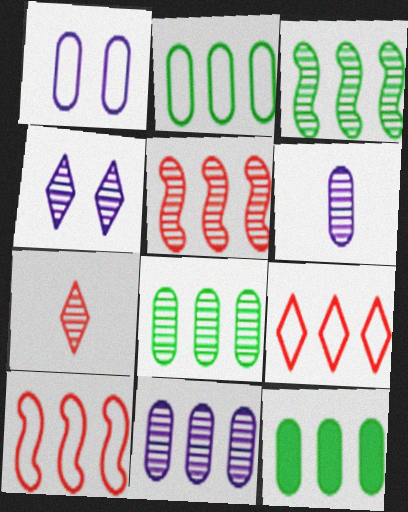[[2, 8, 12]]